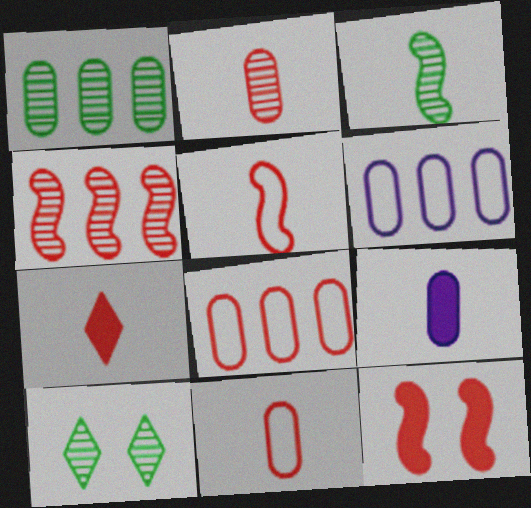[[1, 3, 10], 
[2, 5, 7], 
[4, 5, 12]]